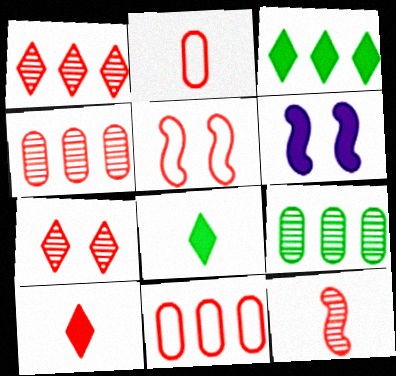[[2, 10, 12], 
[4, 5, 10], 
[4, 7, 12]]